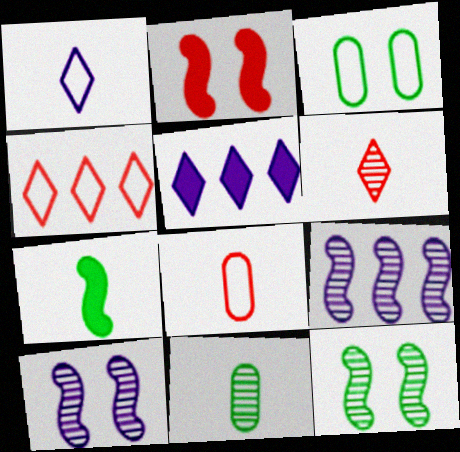[[5, 8, 12]]